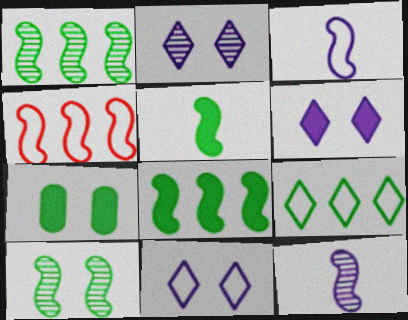[[2, 6, 11]]